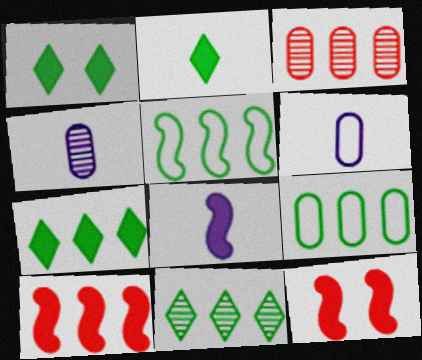[[1, 2, 7], 
[6, 11, 12]]